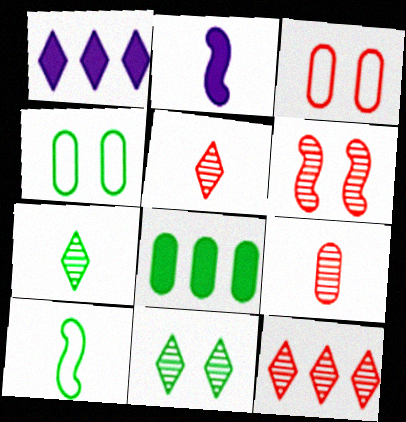[[2, 4, 12], 
[6, 9, 12], 
[8, 10, 11]]